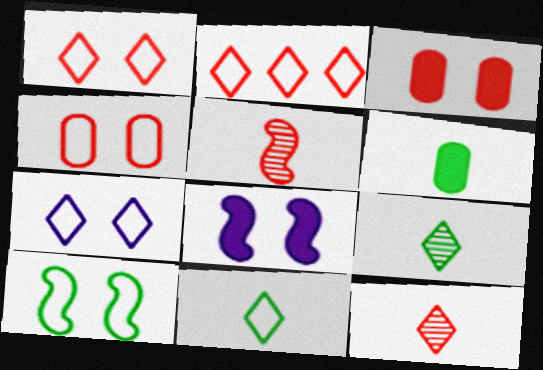[[2, 3, 5], 
[2, 7, 11], 
[4, 7, 10]]